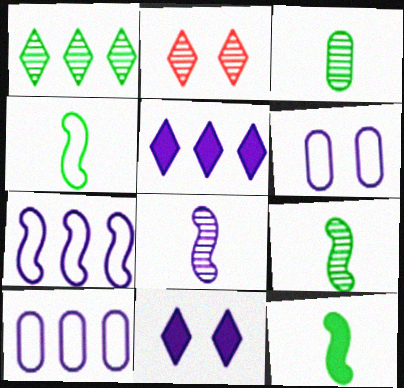[[2, 10, 12], 
[4, 9, 12], 
[5, 6, 8], 
[8, 10, 11]]